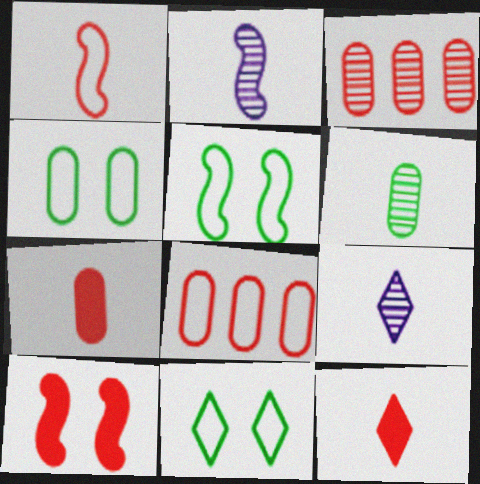[[4, 5, 11]]